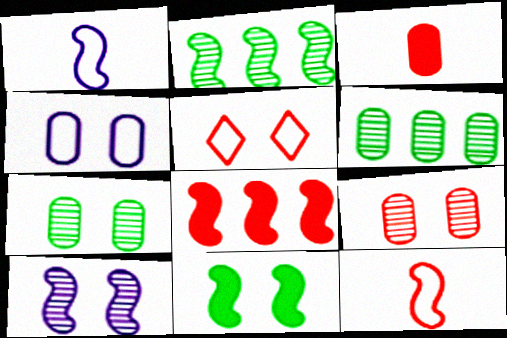[[3, 4, 6]]